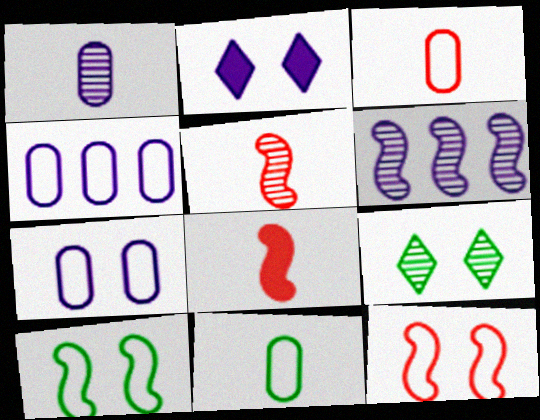[[4, 8, 9], 
[6, 8, 10]]